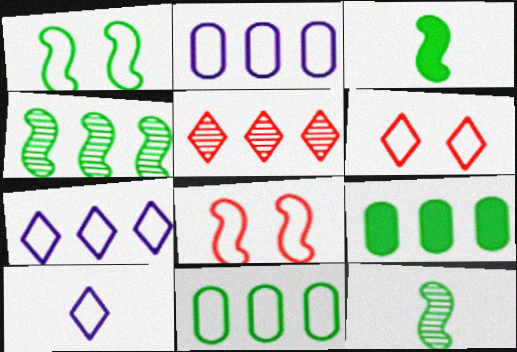[[1, 3, 4], 
[8, 10, 11]]